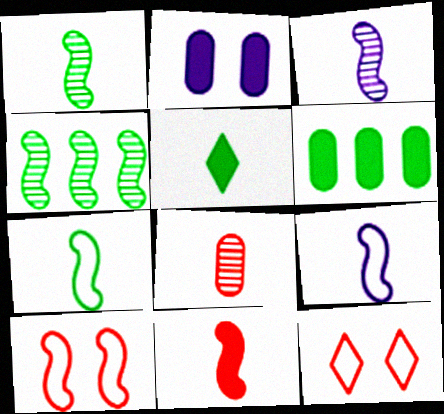[[1, 9, 11], 
[3, 6, 12], 
[3, 7, 11], 
[5, 8, 9]]